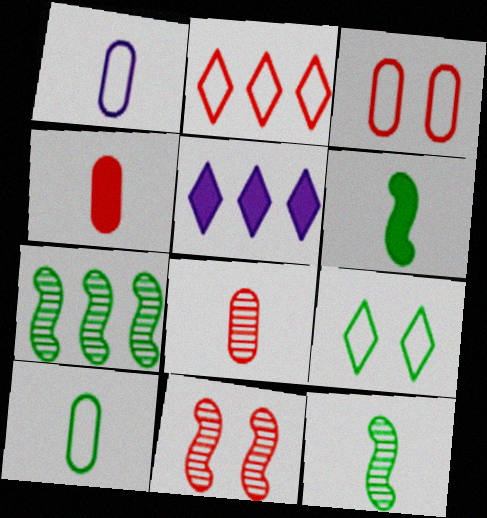[[2, 4, 11], 
[3, 5, 12], 
[5, 10, 11]]